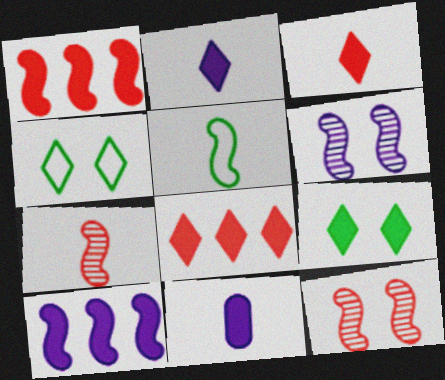[[1, 5, 6], 
[1, 9, 11], 
[2, 8, 9], 
[5, 10, 12]]